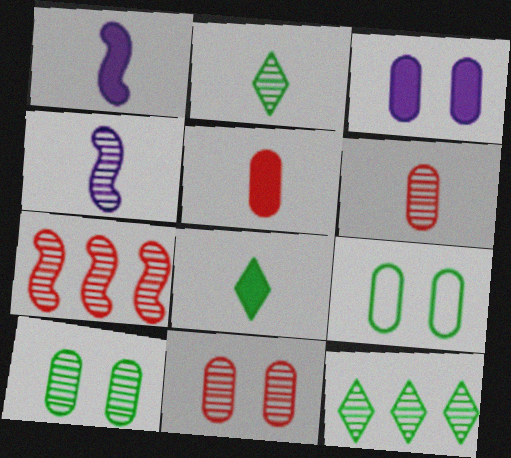[[1, 5, 8], 
[2, 4, 6], 
[3, 9, 11], 
[4, 11, 12]]